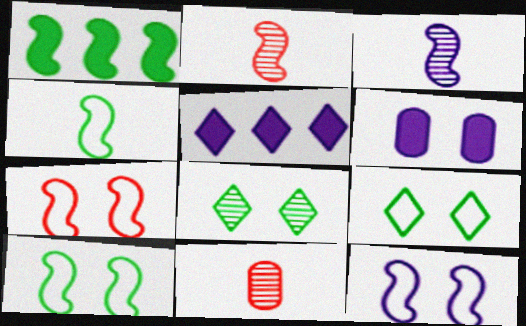[[1, 2, 12], 
[1, 3, 7], 
[5, 10, 11], 
[6, 7, 8], 
[7, 10, 12]]